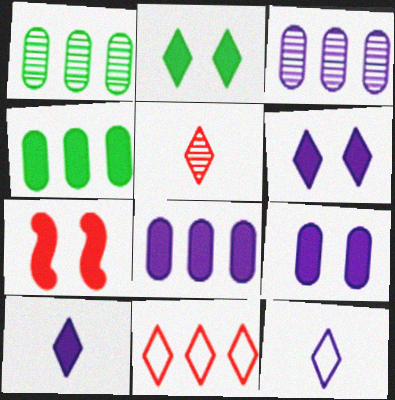[[1, 7, 12], 
[2, 7, 9], 
[4, 7, 10]]